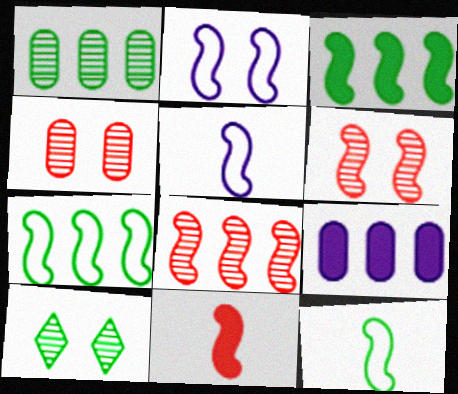[[3, 5, 6]]